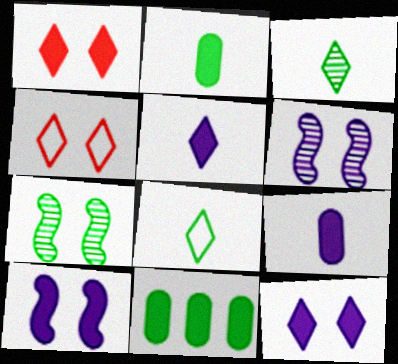[[7, 8, 11]]